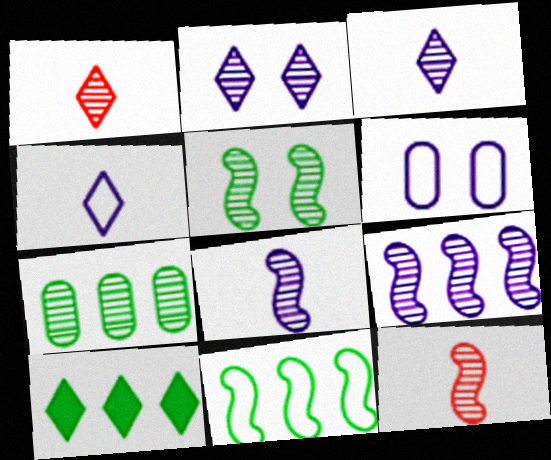[[2, 7, 12], 
[5, 9, 12], 
[6, 10, 12], 
[7, 10, 11]]